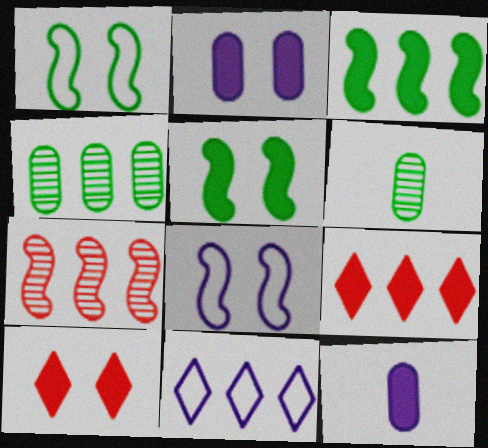[[2, 5, 10], 
[3, 10, 12], 
[5, 9, 12], 
[6, 8, 9]]